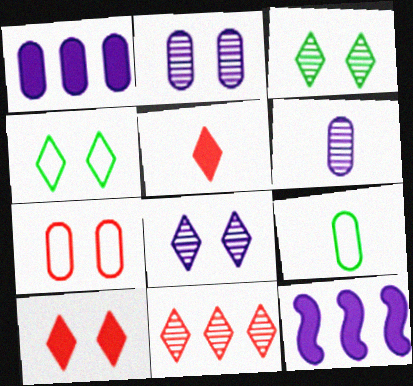[[4, 8, 10]]